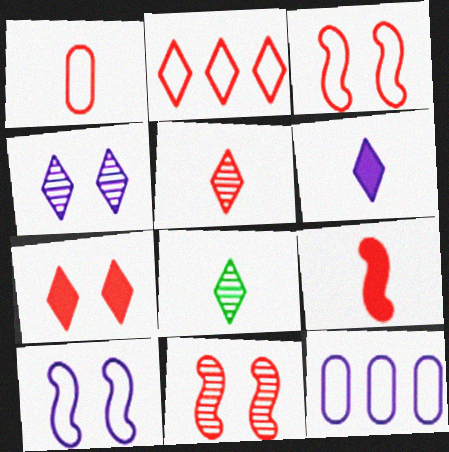[[1, 2, 3], 
[1, 5, 9], 
[2, 5, 7]]